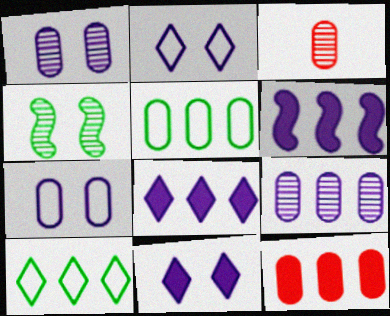[[5, 9, 12]]